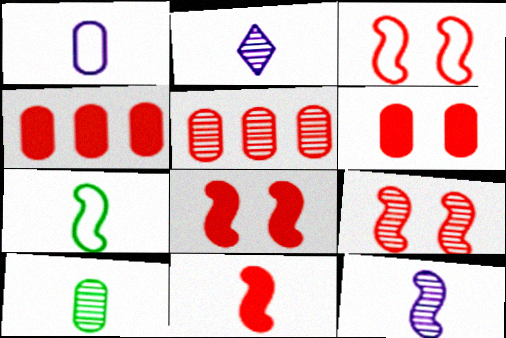[[3, 8, 9], 
[7, 11, 12]]